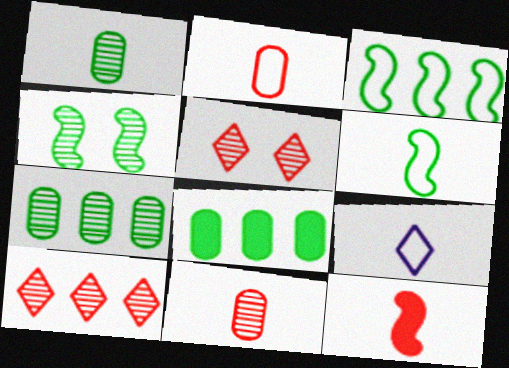[[1, 9, 12], 
[2, 6, 9]]